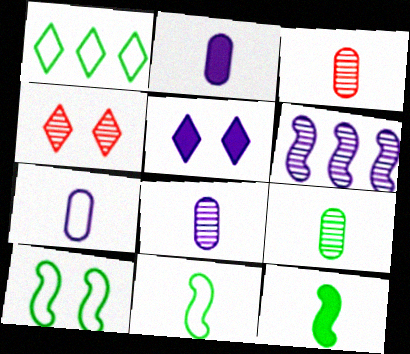[[2, 7, 8], 
[3, 8, 9], 
[4, 6, 9], 
[5, 6, 7]]